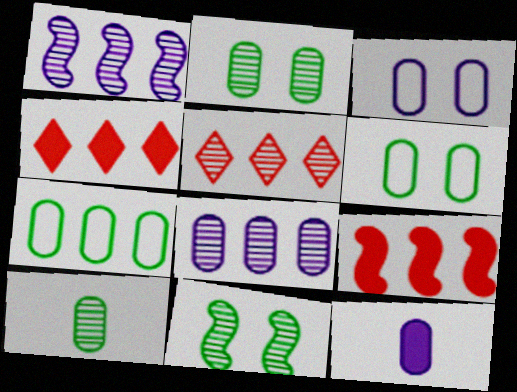[[1, 4, 7], 
[3, 8, 12]]